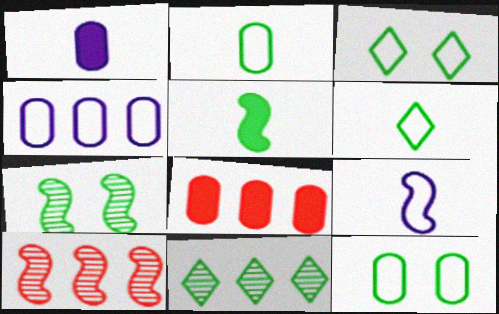[[1, 3, 10], 
[5, 11, 12]]